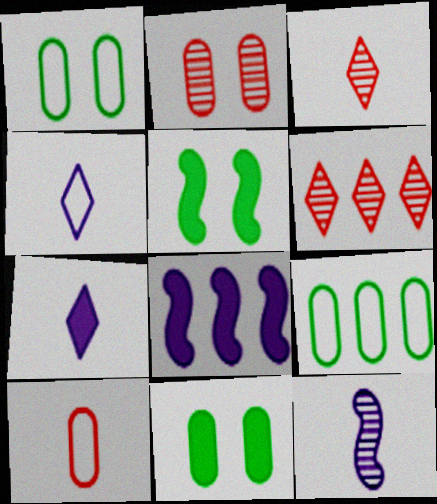[[1, 3, 8], 
[6, 8, 9]]